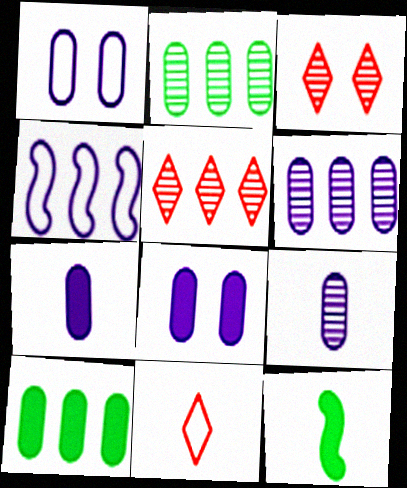[[1, 5, 12], 
[1, 6, 7], 
[4, 5, 10], 
[9, 11, 12]]